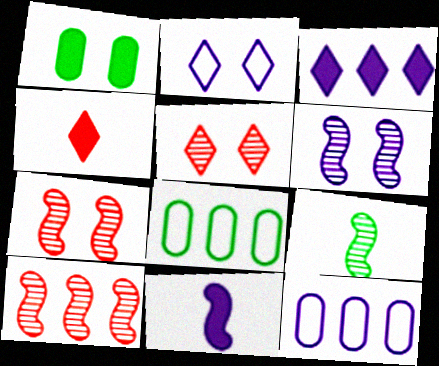[[1, 2, 7], 
[3, 8, 10], 
[4, 6, 8], 
[5, 8, 11], 
[6, 9, 10]]